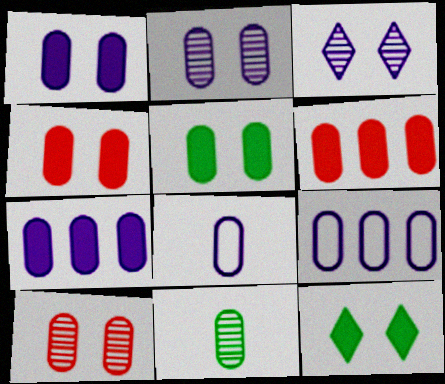[[1, 4, 5], 
[2, 7, 8], 
[4, 9, 11]]